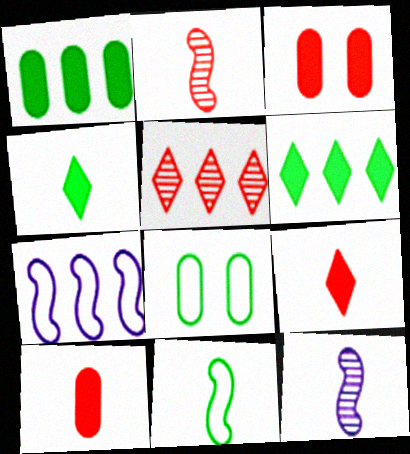[[1, 5, 7]]